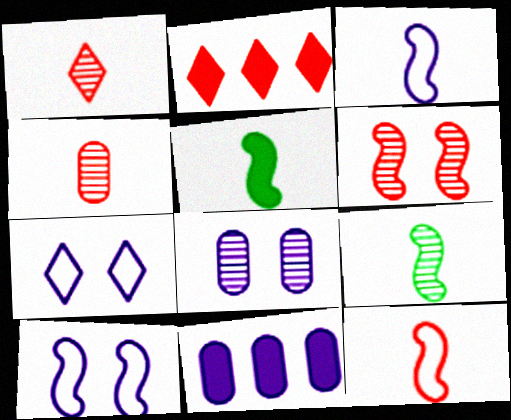[]